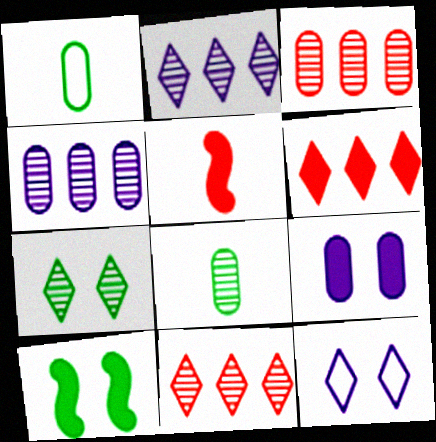[[1, 3, 9]]